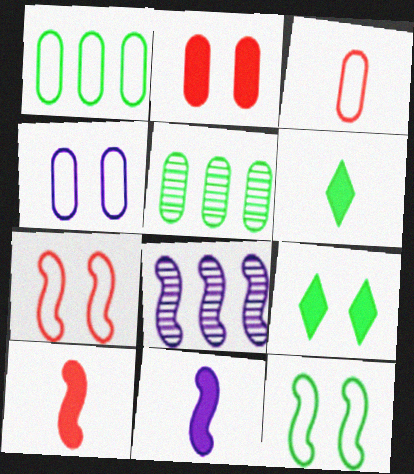[[1, 3, 4], 
[3, 8, 9], 
[5, 6, 12], 
[8, 10, 12]]